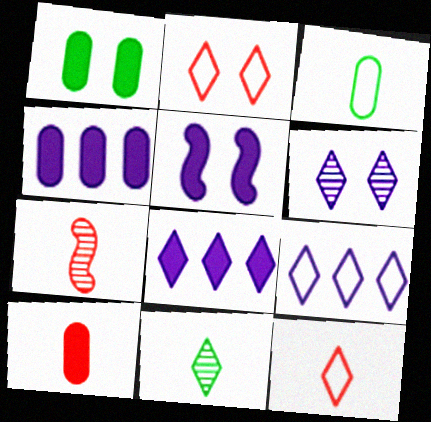[[1, 4, 10], 
[1, 7, 9], 
[2, 8, 11], 
[7, 10, 12]]